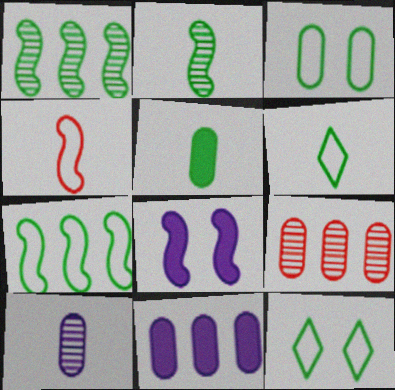[[1, 4, 8], 
[1, 5, 12], 
[2, 5, 6], 
[3, 6, 7], 
[6, 8, 9]]